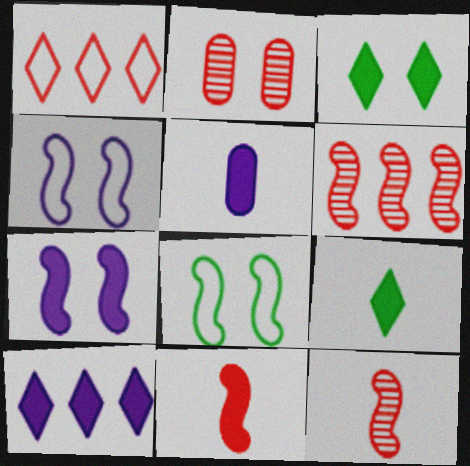[[1, 2, 11], 
[2, 3, 4], 
[5, 7, 10], 
[5, 9, 11]]